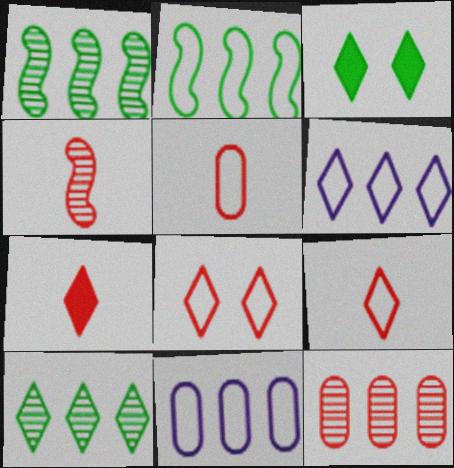[[3, 4, 11], 
[4, 5, 7]]